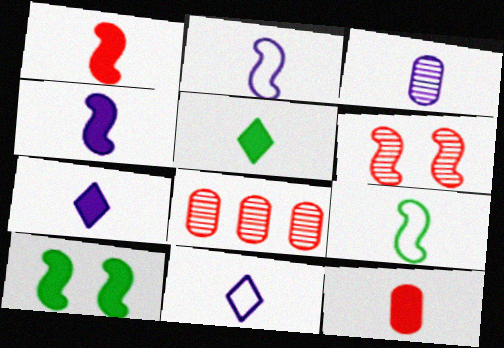[[2, 3, 7], 
[3, 4, 11], 
[4, 5, 12], 
[8, 10, 11]]